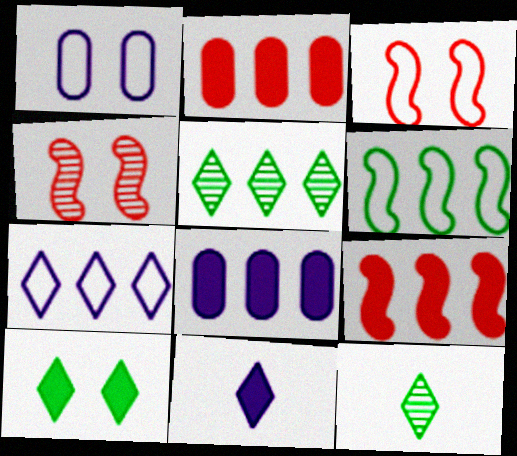[[1, 4, 10], 
[1, 9, 12], 
[3, 8, 12]]